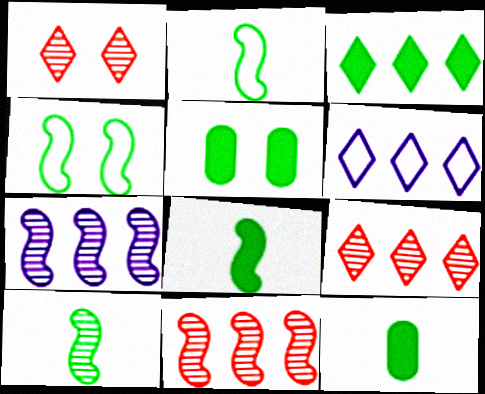[[2, 8, 10], 
[3, 5, 8], 
[3, 6, 9]]